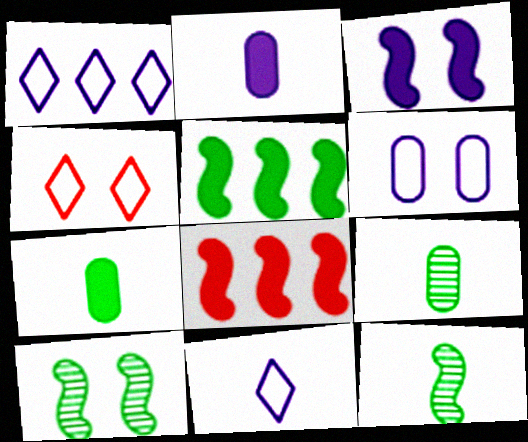[]